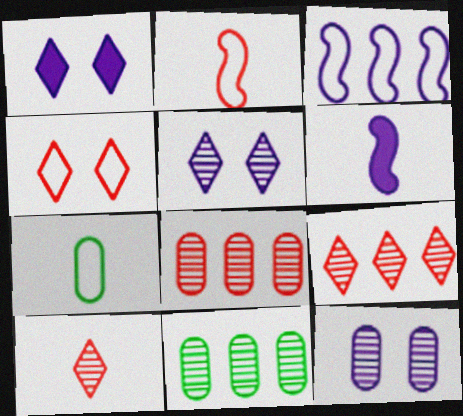[[1, 2, 11], 
[3, 4, 7], 
[4, 6, 11], 
[6, 7, 10]]